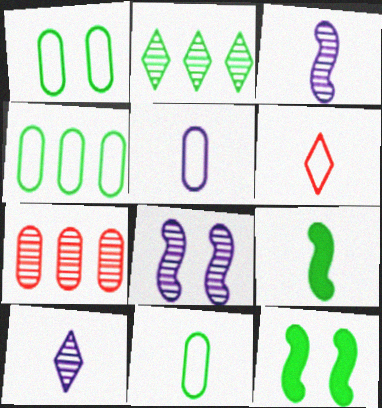[[1, 2, 9], 
[1, 4, 11], 
[2, 11, 12]]